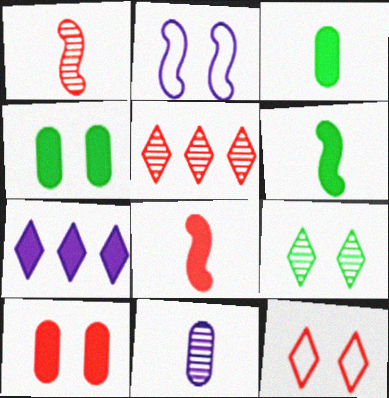[[2, 3, 5], 
[2, 7, 11], 
[2, 9, 10], 
[4, 7, 8], 
[6, 7, 10]]